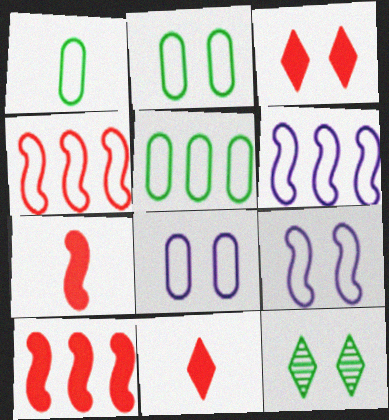[[1, 2, 5]]